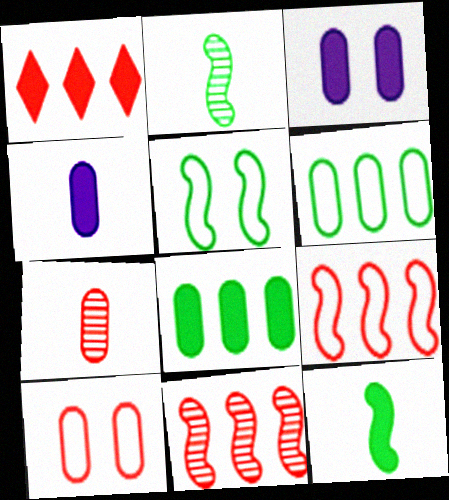[[1, 3, 12], 
[3, 6, 7]]